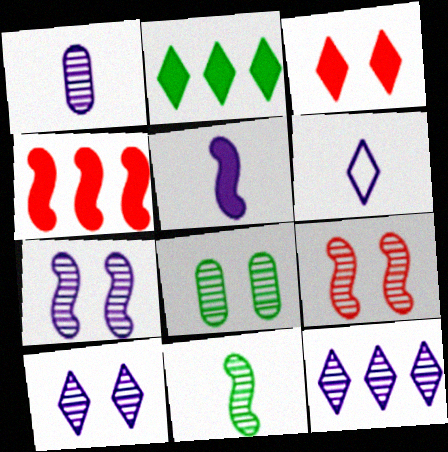[[1, 5, 6], 
[1, 7, 12], 
[4, 6, 8], 
[8, 9, 10]]